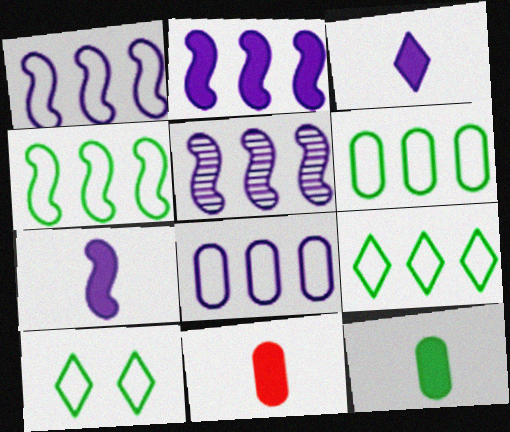[[1, 2, 5], 
[4, 6, 9], 
[5, 10, 11]]